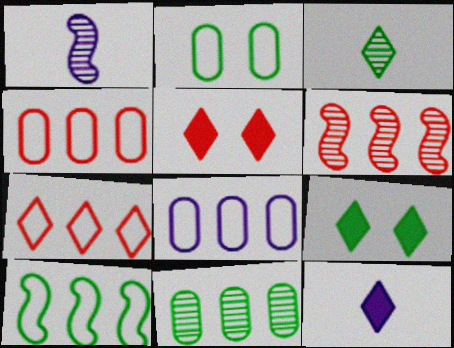[[1, 4, 9], 
[2, 6, 12], 
[7, 8, 10]]